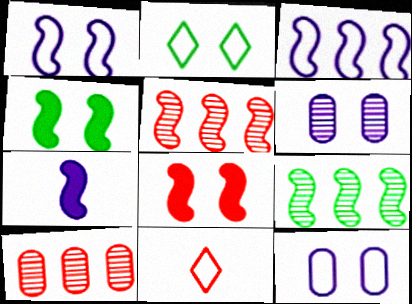[[2, 6, 8], 
[2, 7, 10], 
[8, 10, 11]]